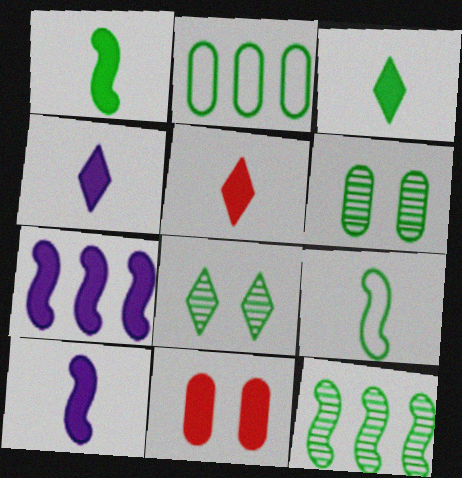[[1, 2, 8], 
[3, 4, 5], 
[3, 7, 11]]